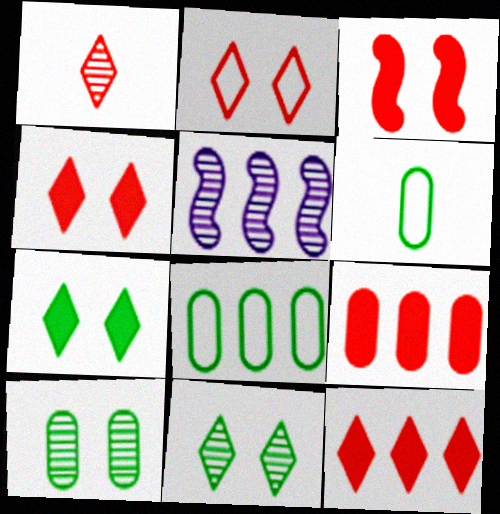[[1, 2, 12], 
[1, 5, 10], 
[4, 5, 6], 
[5, 8, 12]]